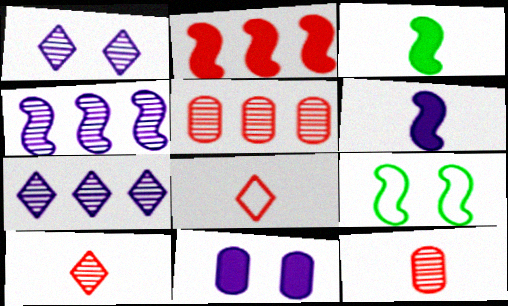[]